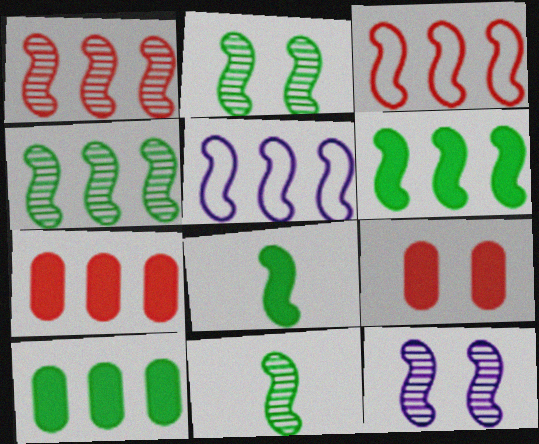[[1, 5, 6], 
[1, 11, 12], 
[2, 4, 11], 
[3, 8, 12]]